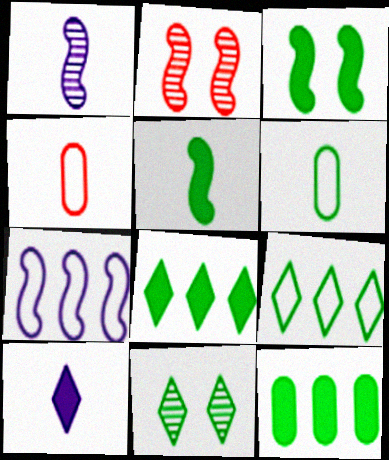[[2, 5, 7]]